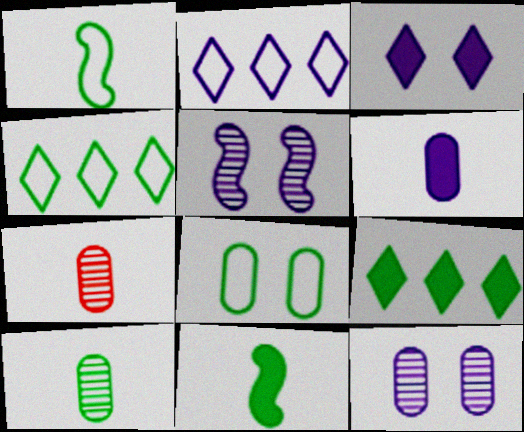[[1, 4, 8], 
[2, 5, 6]]